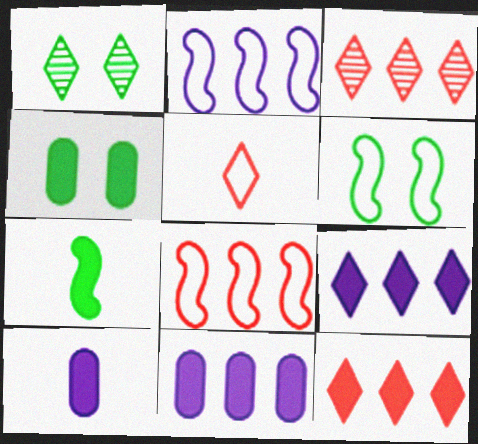[[1, 4, 6], 
[1, 5, 9], 
[1, 8, 10], 
[3, 6, 10]]